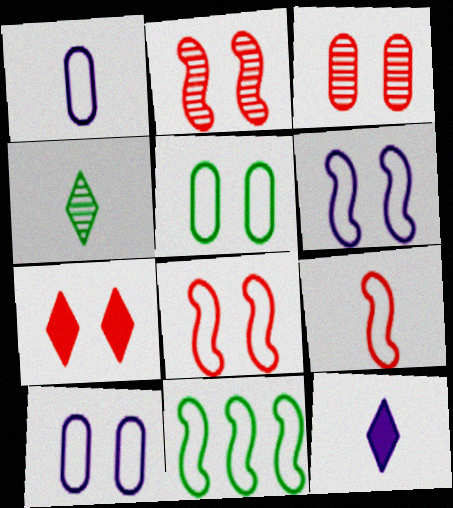[[3, 7, 8], 
[3, 11, 12], 
[6, 9, 11]]